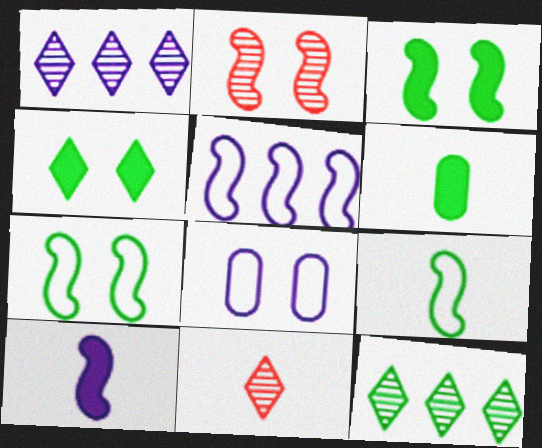[[1, 8, 10], 
[2, 4, 8], 
[6, 7, 12]]